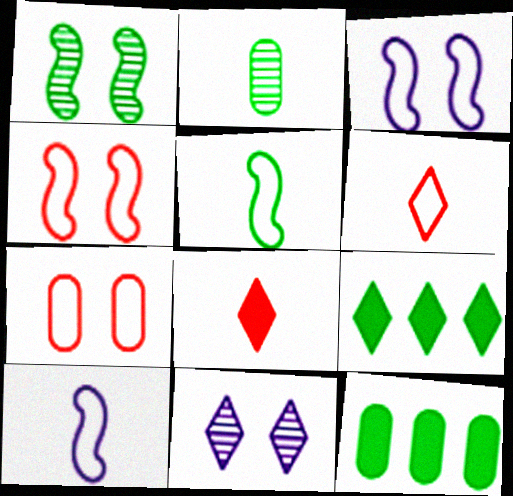[[2, 8, 10], 
[6, 9, 11]]